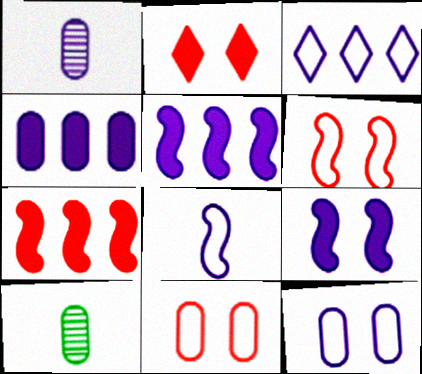[[1, 3, 9], 
[1, 4, 12], 
[3, 8, 12], 
[4, 10, 11]]